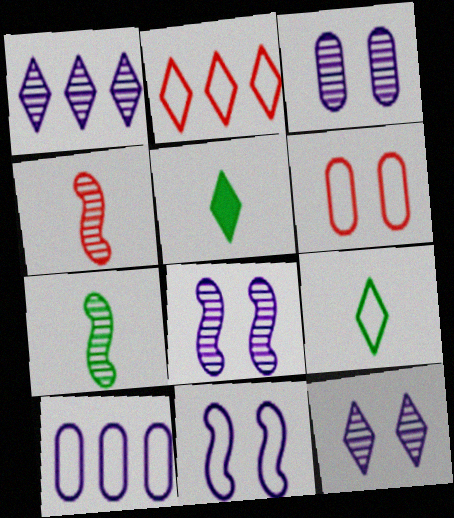[[2, 5, 12], 
[3, 8, 12]]